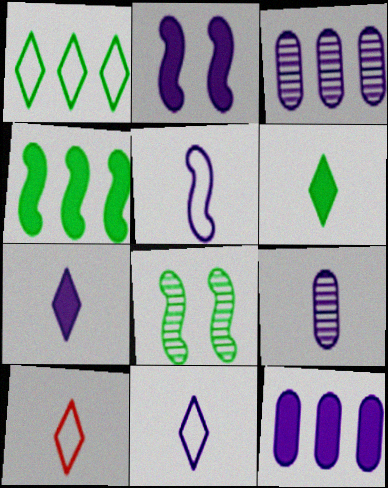[[2, 3, 11], 
[2, 7, 12], 
[5, 7, 9], 
[8, 10, 12]]